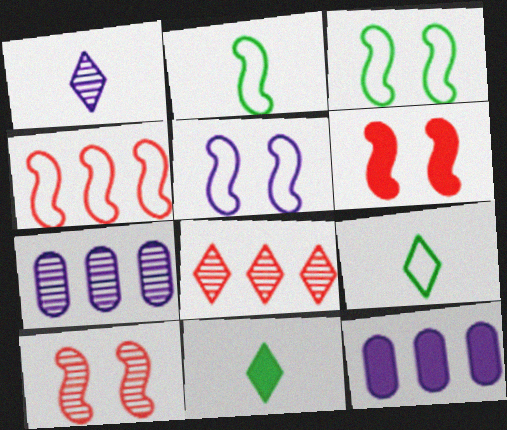[[1, 5, 12], 
[2, 4, 5], 
[6, 7, 9], 
[6, 11, 12], 
[9, 10, 12]]